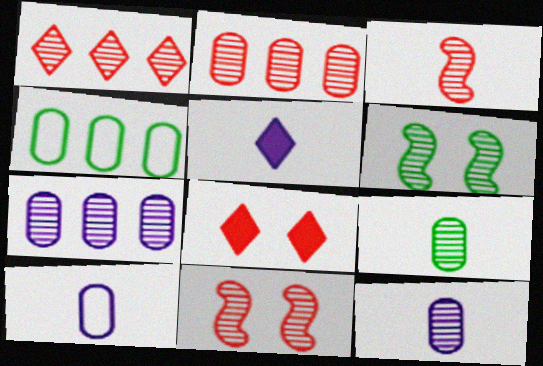[[1, 6, 12], 
[4, 5, 11]]